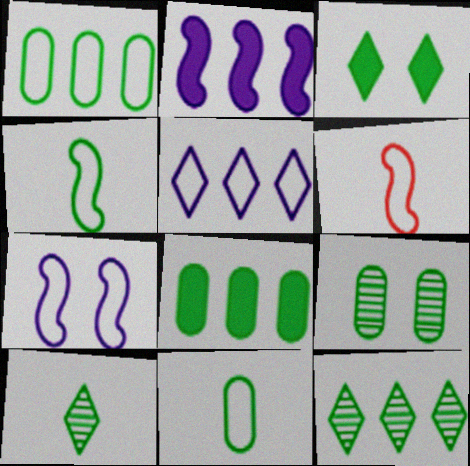[[8, 9, 11]]